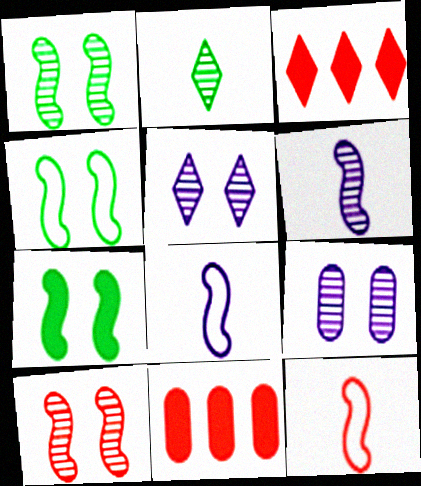[[1, 4, 7]]